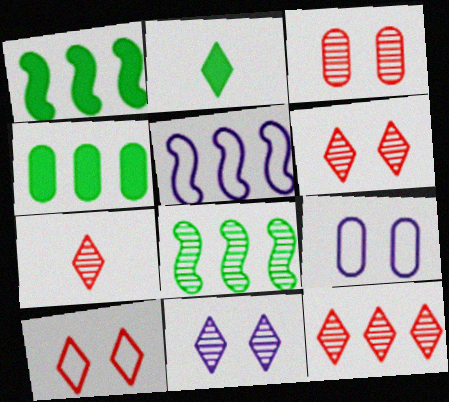[[1, 7, 9], 
[2, 3, 5], 
[4, 5, 12], 
[6, 7, 12]]